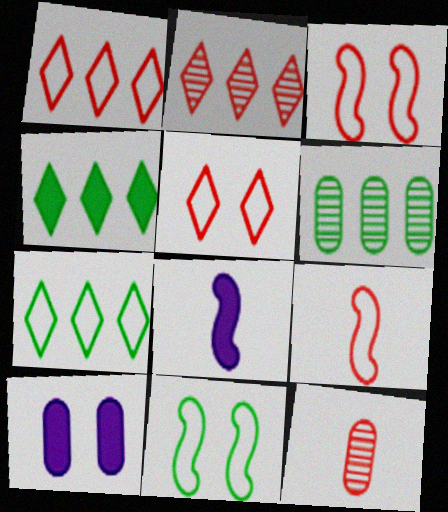[[5, 6, 8]]